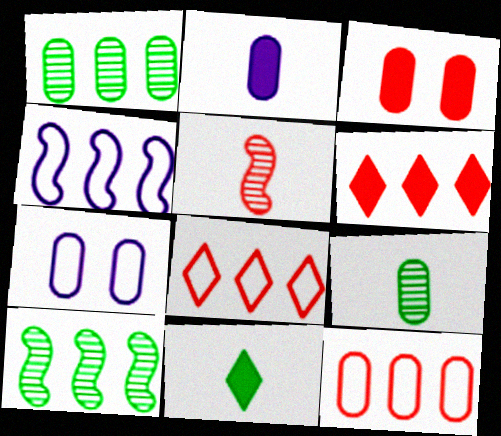[[1, 4, 6], 
[3, 5, 8]]